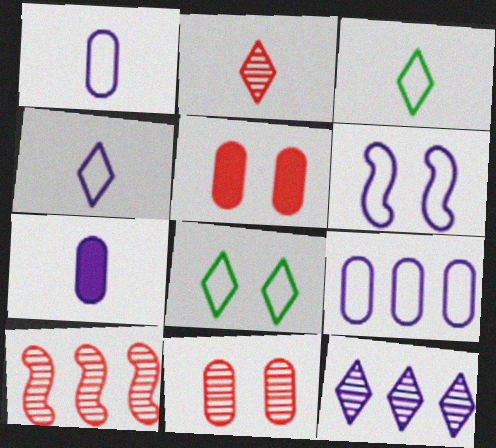[[2, 10, 11], 
[4, 6, 9], 
[6, 7, 12], 
[7, 8, 10]]